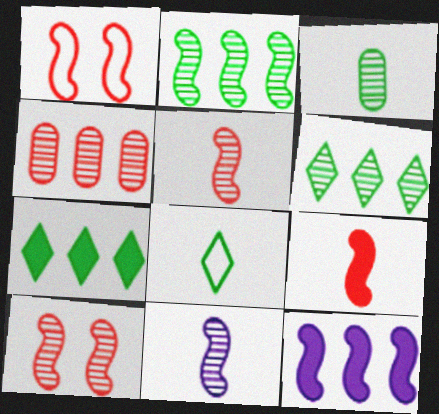[[2, 10, 11]]